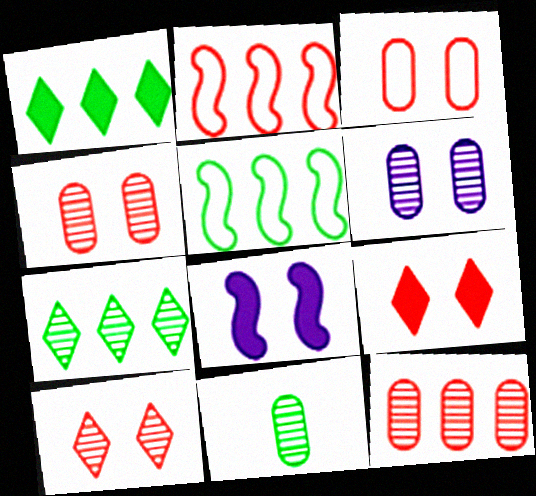[[6, 11, 12]]